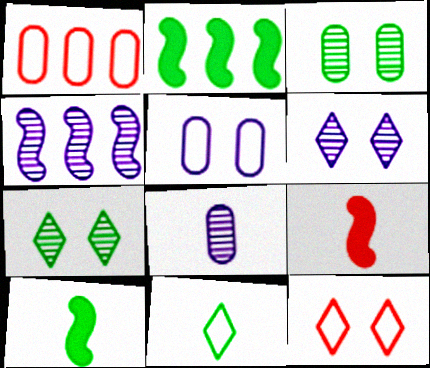[[1, 6, 10], 
[2, 3, 11], 
[2, 8, 12], 
[4, 6, 8], 
[8, 9, 11]]